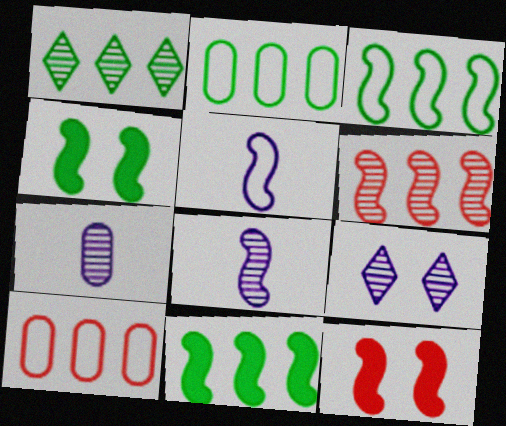[[1, 2, 11], 
[3, 8, 12], 
[4, 5, 6]]